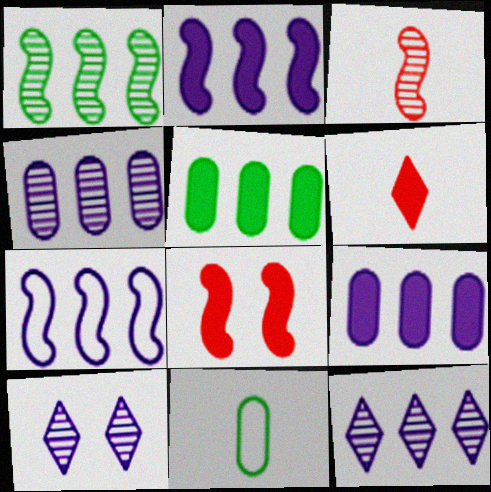[[7, 9, 12], 
[8, 11, 12]]